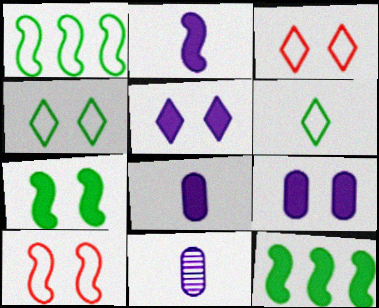[[3, 11, 12]]